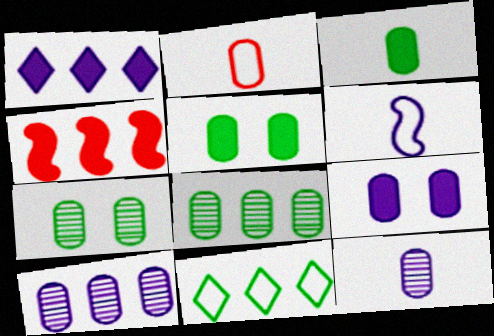[[2, 3, 12], 
[2, 5, 10], 
[2, 8, 9], 
[4, 10, 11]]